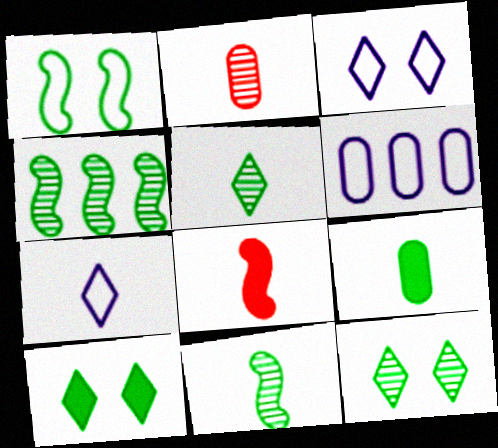[[6, 8, 12]]